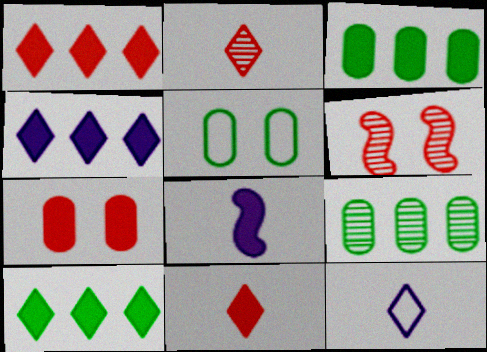[[1, 4, 10], 
[3, 6, 12], 
[7, 8, 10]]